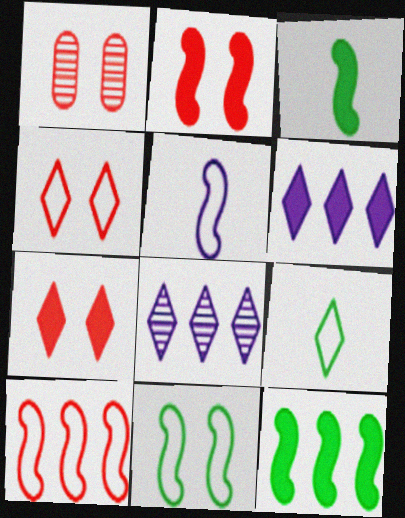[[1, 2, 4], 
[5, 10, 11], 
[7, 8, 9]]